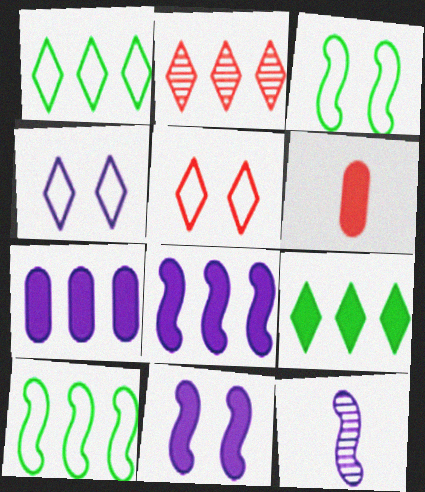[[2, 7, 10], 
[4, 7, 12], 
[6, 9, 11]]